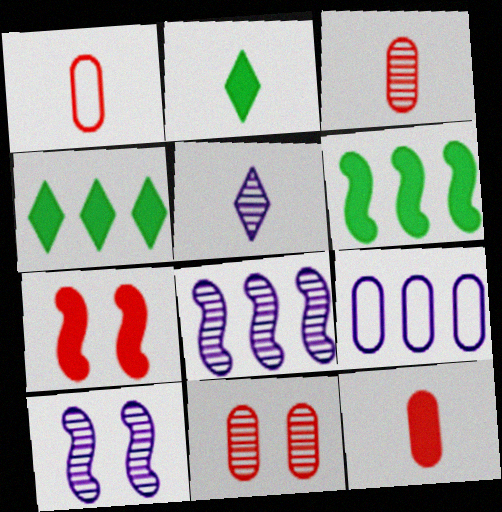[[1, 3, 12], 
[1, 4, 10]]